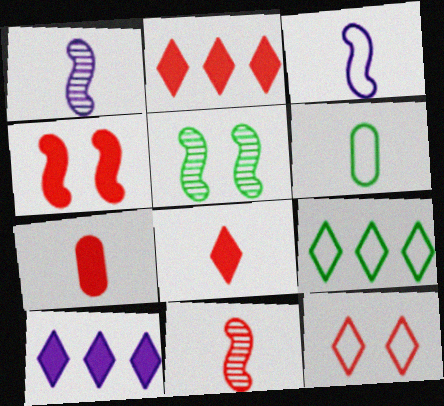[[1, 6, 8], 
[2, 4, 7]]